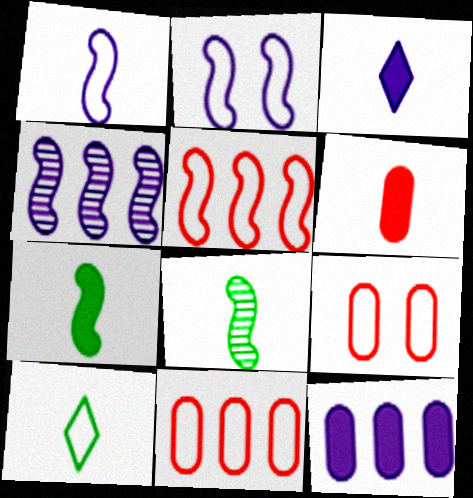[[2, 10, 11], 
[3, 6, 7]]